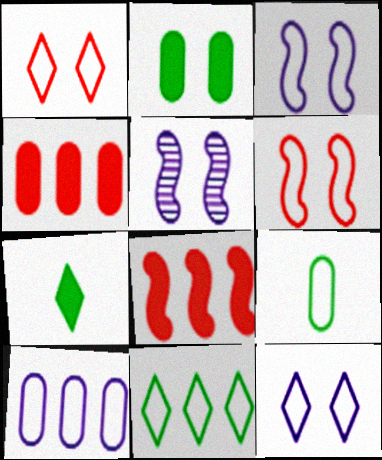[[1, 2, 5]]